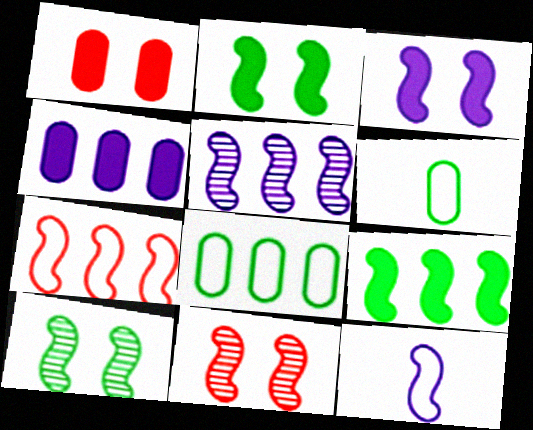[[3, 5, 12], 
[5, 7, 9], 
[9, 11, 12]]